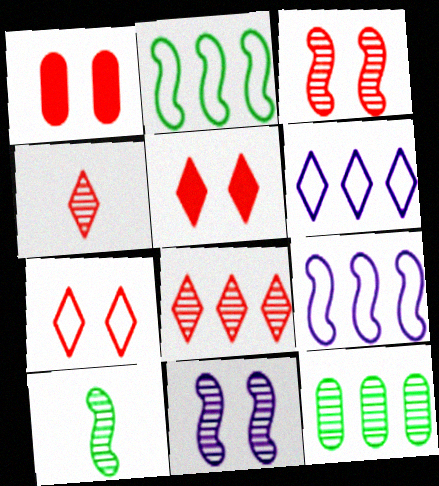[[1, 3, 7], 
[1, 6, 10], 
[4, 11, 12]]